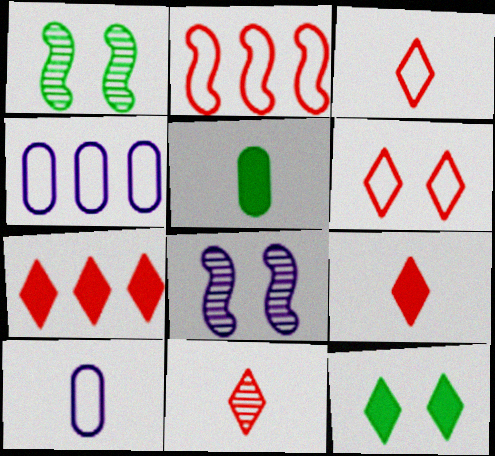[[1, 4, 9], 
[1, 7, 10], 
[3, 9, 11], 
[6, 7, 11]]